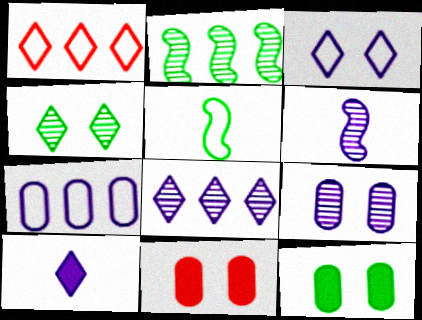[[1, 4, 10], 
[1, 6, 12], 
[3, 8, 10], 
[5, 8, 11], 
[6, 8, 9]]